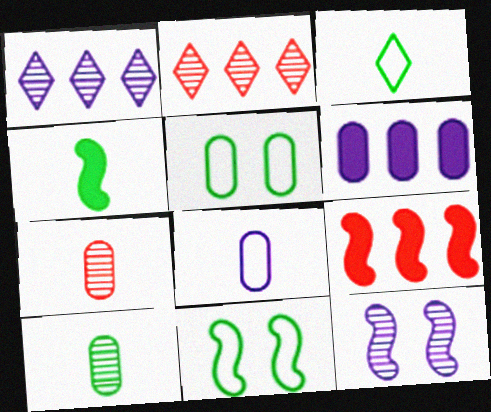[[2, 10, 12], 
[3, 4, 10], 
[5, 6, 7]]